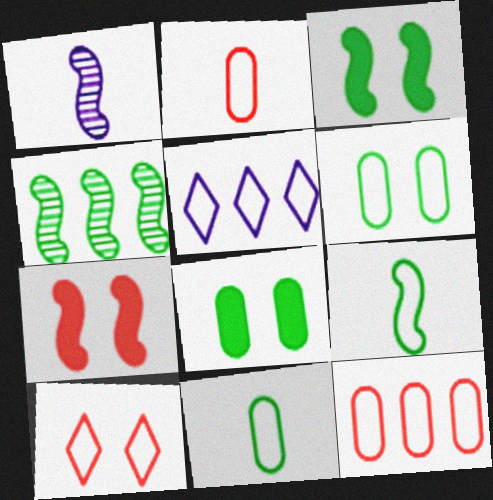[[3, 4, 9]]